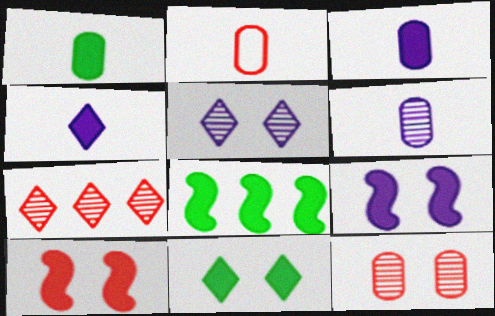[[1, 2, 6], 
[1, 8, 11], 
[2, 5, 8], 
[2, 7, 10]]